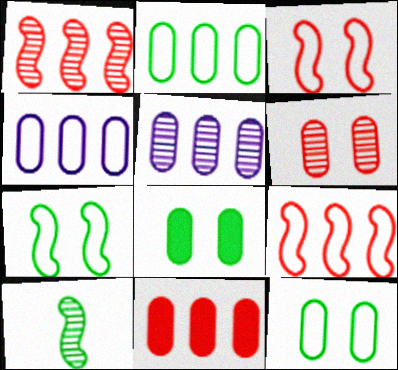[[2, 5, 11]]